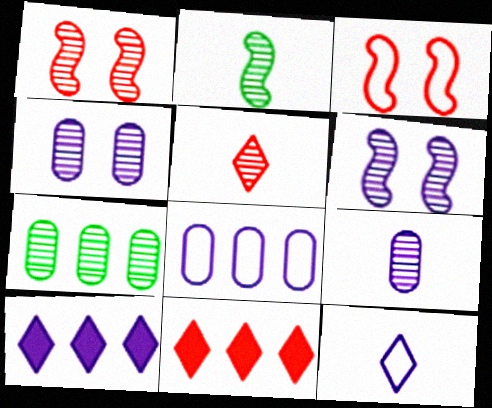[[2, 5, 9], 
[5, 6, 7]]